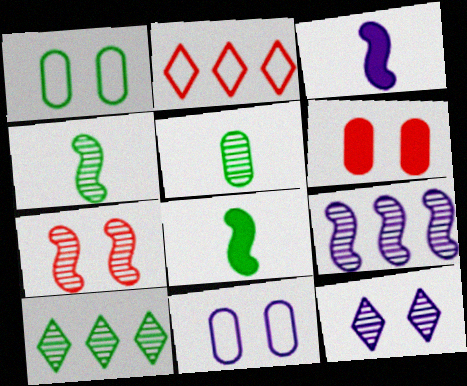[[1, 8, 10], 
[4, 7, 9]]